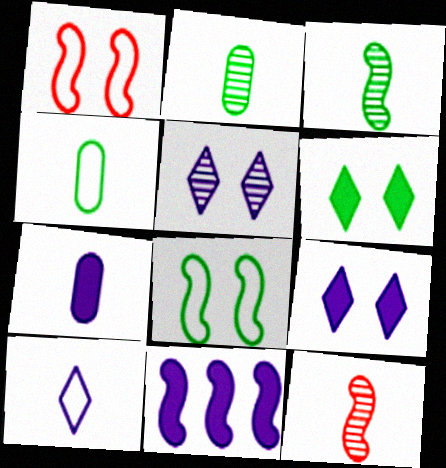[[1, 3, 11], 
[7, 9, 11], 
[8, 11, 12]]